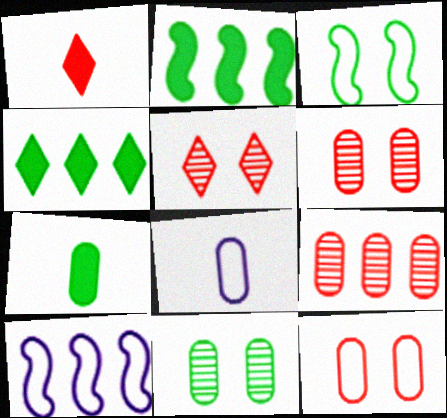[[1, 10, 11], 
[2, 5, 8], 
[4, 9, 10], 
[5, 7, 10]]